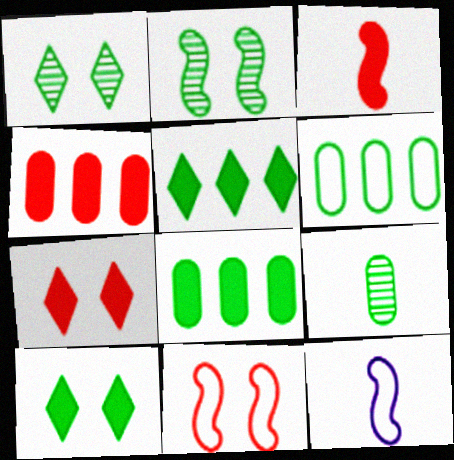[[1, 4, 12], 
[3, 4, 7]]